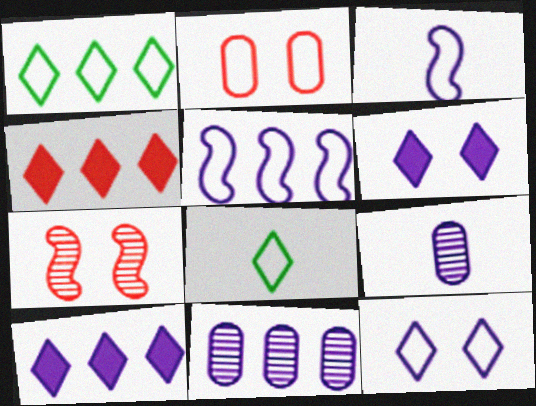[[1, 2, 3], 
[2, 5, 8], 
[3, 6, 11], 
[5, 6, 9], 
[5, 10, 11]]